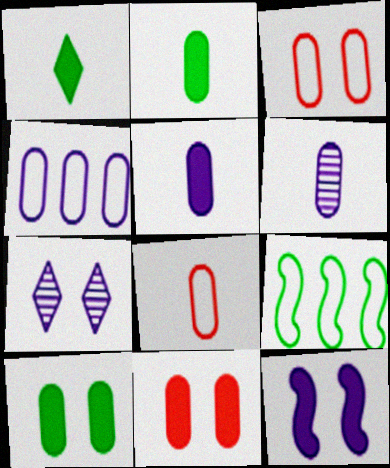[[2, 6, 8]]